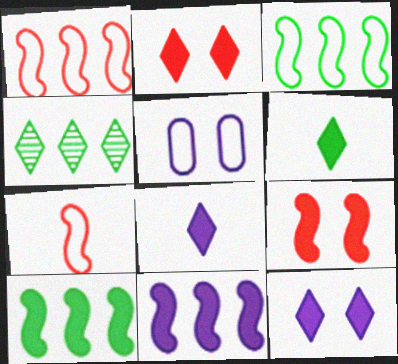[]